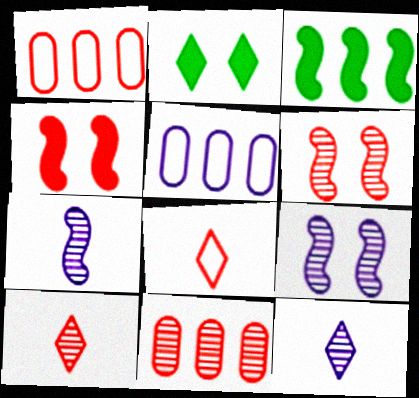[[1, 2, 7], 
[1, 4, 10], 
[4, 8, 11], 
[6, 10, 11]]